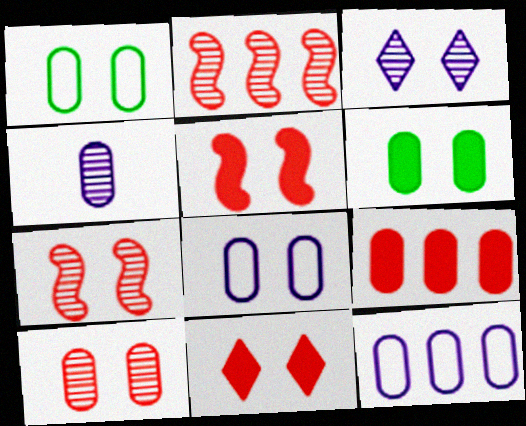[[1, 3, 5], 
[1, 4, 9], 
[6, 8, 10]]